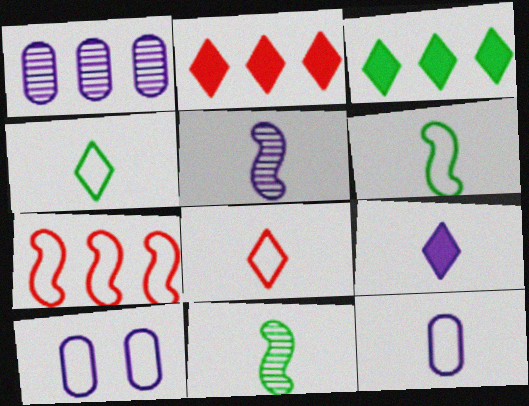[[1, 3, 7], 
[2, 10, 11], 
[4, 7, 10], 
[5, 9, 12], 
[6, 8, 12]]